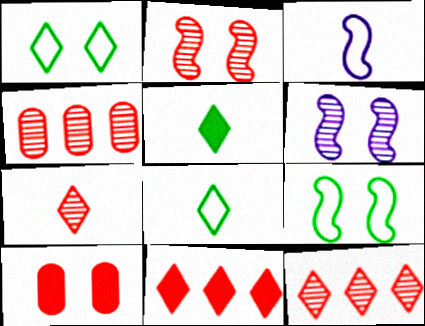[[1, 6, 10], 
[2, 4, 7]]